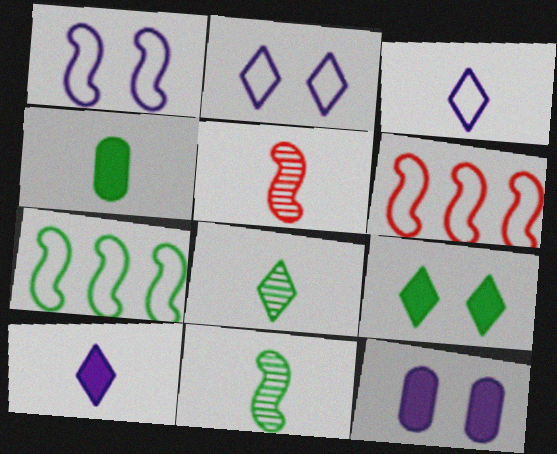[[3, 4, 5], 
[6, 8, 12]]